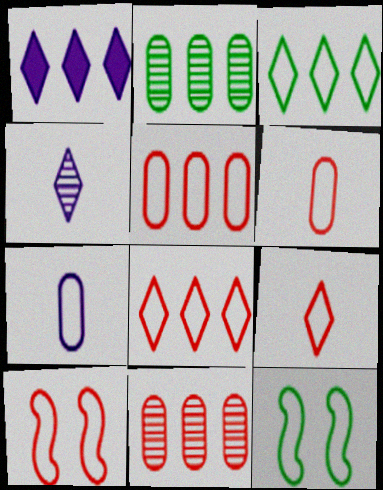[[3, 7, 10], 
[5, 9, 10], 
[6, 8, 10], 
[7, 8, 12]]